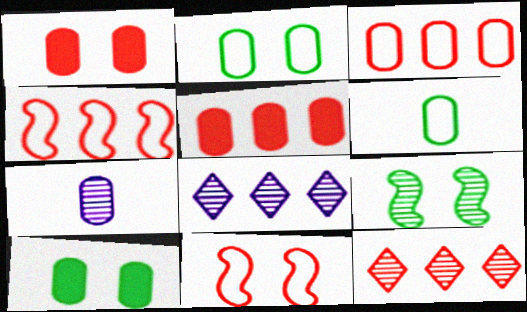[[2, 5, 7], 
[3, 7, 10], 
[4, 5, 12], 
[7, 9, 12]]